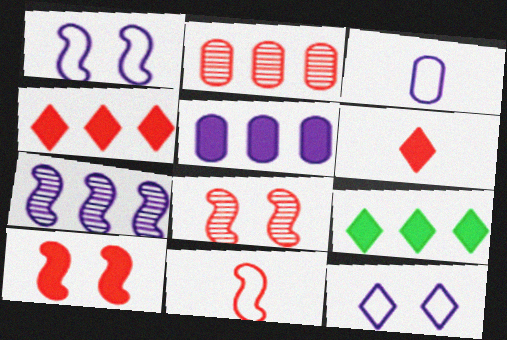[[3, 8, 9]]